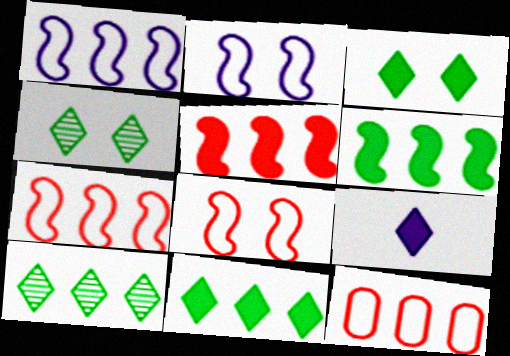[]